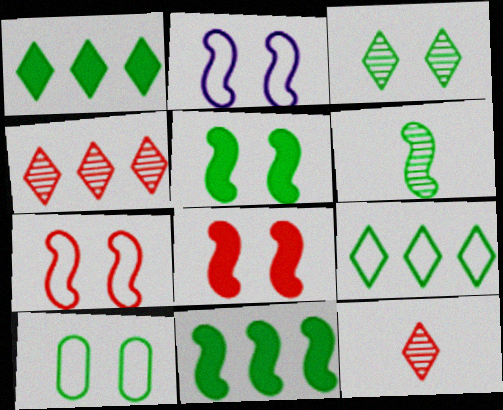[[1, 6, 10], 
[3, 5, 10]]